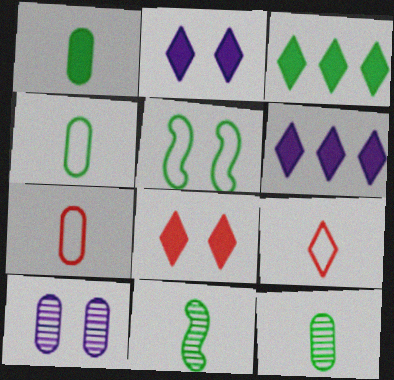[[1, 4, 12], 
[3, 5, 12], 
[5, 8, 10]]